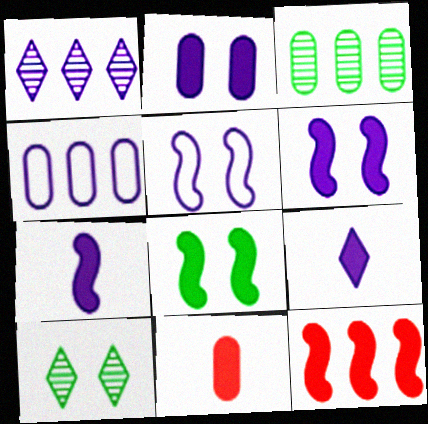[[7, 8, 12]]